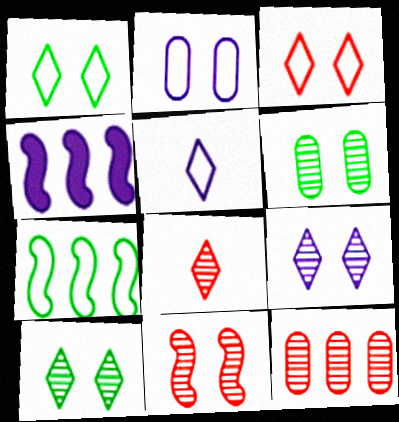[[6, 9, 11], 
[8, 11, 12]]